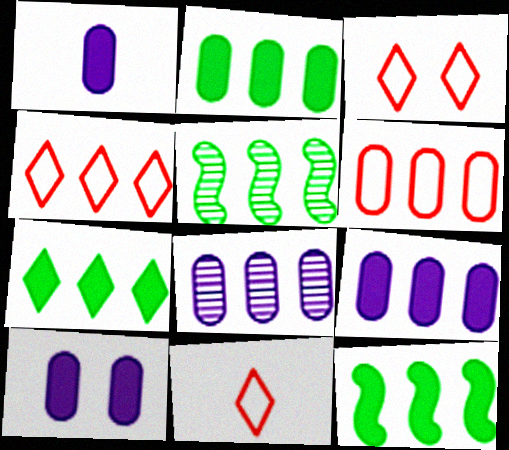[[1, 3, 5], 
[1, 9, 10], 
[2, 6, 8], 
[2, 7, 12], 
[3, 4, 11], 
[4, 5, 9], 
[4, 8, 12], 
[5, 10, 11]]